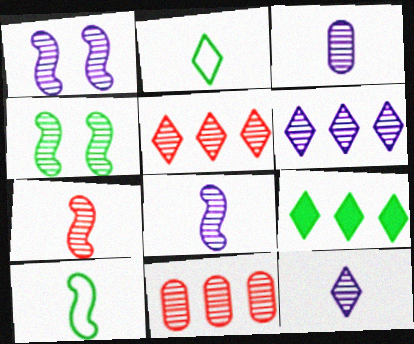[[1, 3, 6], 
[3, 4, 5], 
[3, 8, 12], 
[4, 11, 12]]